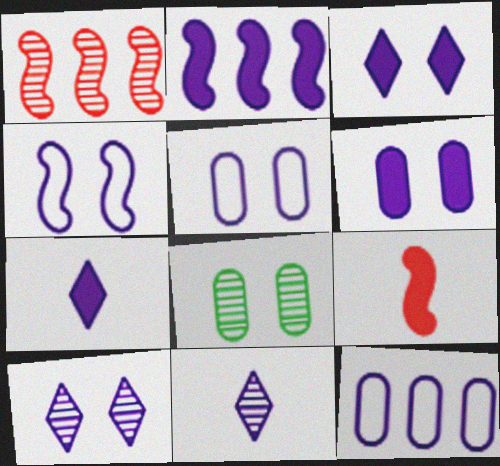[[1, 8, 11], 
[2, 5, 11], 
[2, 6, 7], 
[4, 6, 10]]